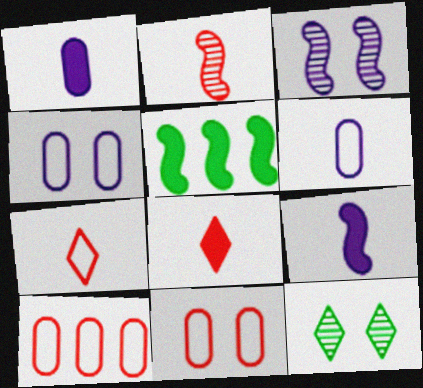[[9, 10, 12]]